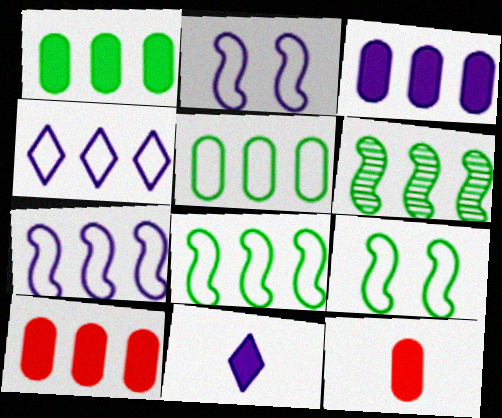[[1, 3, 10], 
[4, 6, 10]]